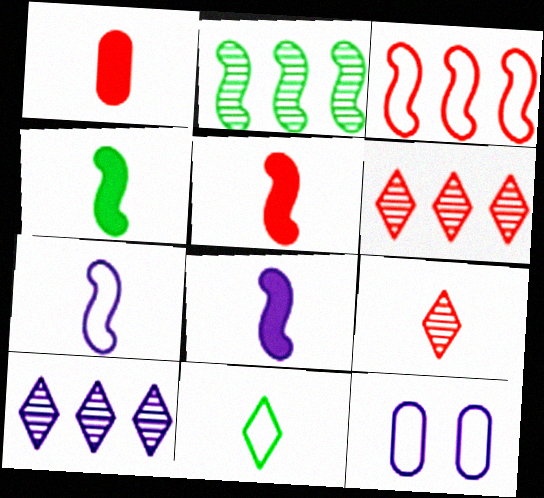[[3, 11, 12], 
[4, 5, 8], 
[4, 6, 12], 
[8, 10, 12]]